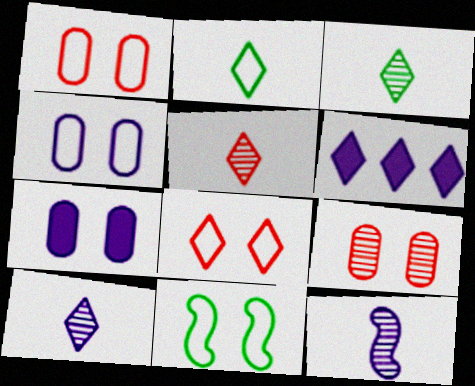[[3, 5, 10], 
[3, 6, 8], 
[4, 6, 12], 
[4, 8, 11]]